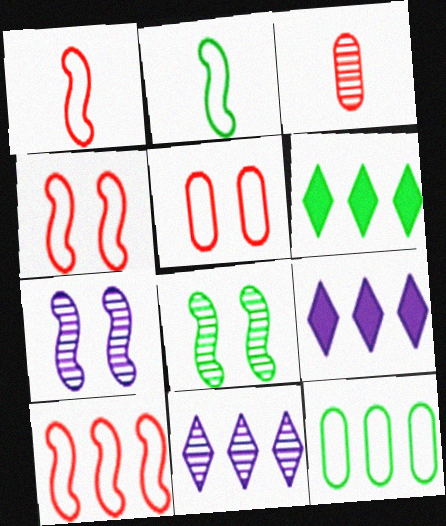[[1, 4, 10], 
[3, 8, 11]]